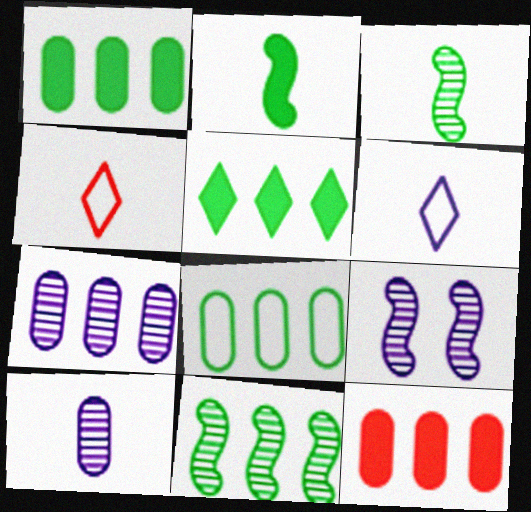[[1, 4, 9], 
[2, 4, 10], 
[5, 8, 11], 
[7, 8, 12]]